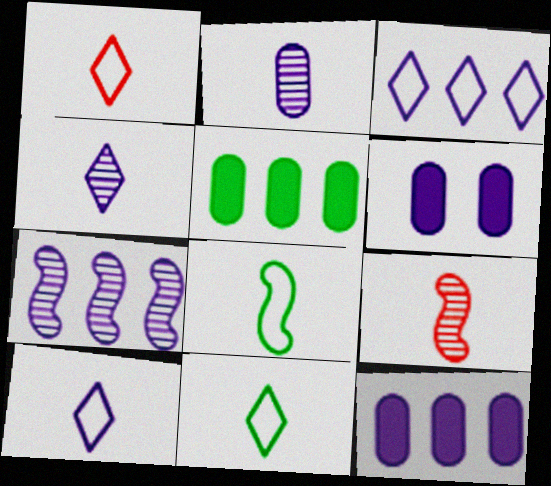[[1, 10, 11], 
[3, 7, 12], 
[6, 7, 10]]